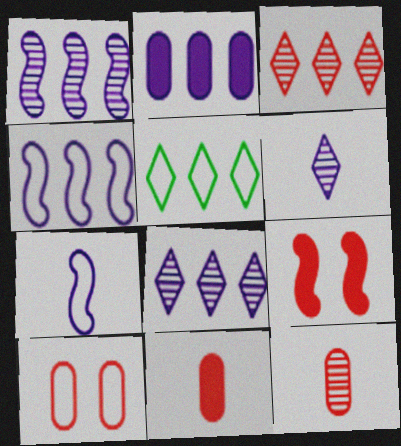[[2, 4, 8], 
[5, 7, 10]]